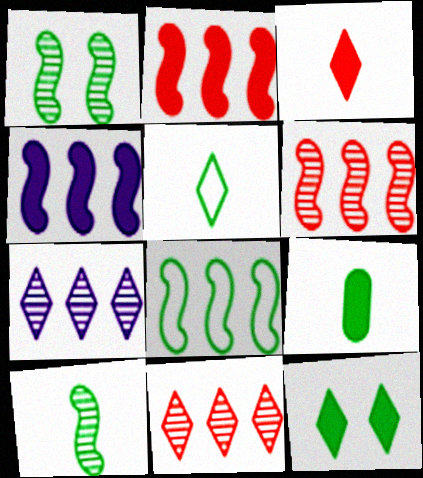[[4, 6, 8], 
[5, 9, 10]]